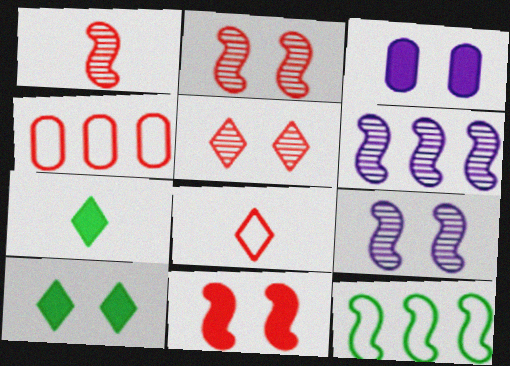[[3, 10, 11], 
[4, 7, 9]]